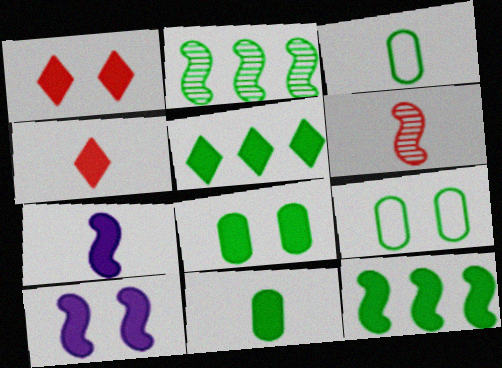[[1, 8, 10], 
[4, 7, 11]]